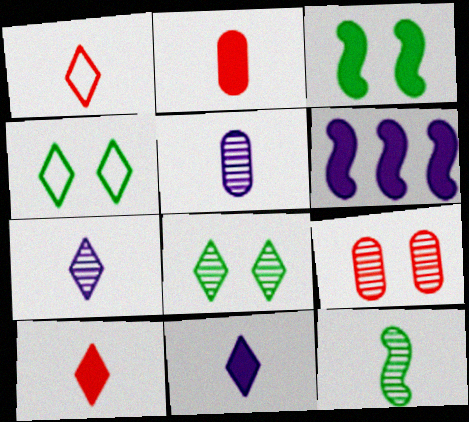[]